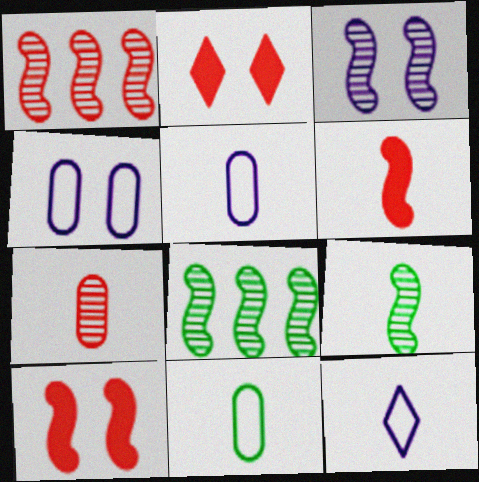[[1, 3, 9], 
[2, 5, 8]]